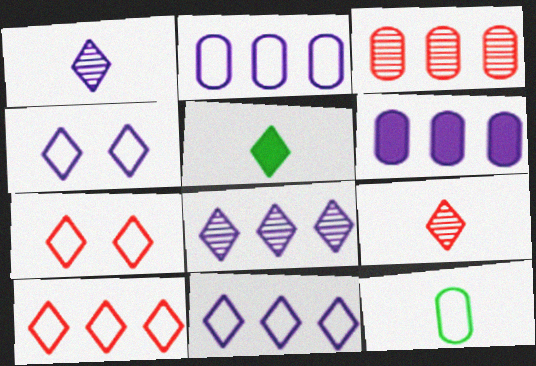[[5, 7, 8]]